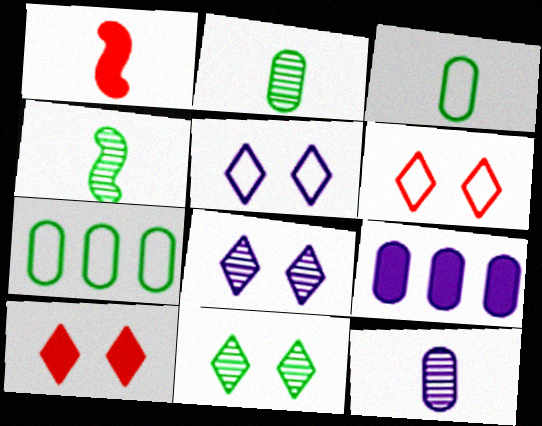[[1, 7, 8], 
[4, 6, 9], 
[5, 10, 11]]